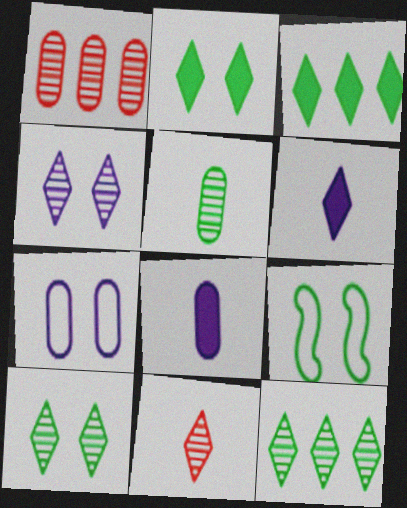[[1, 6, 9], 
[3, 5, 9], 
[4, 11, 12]]